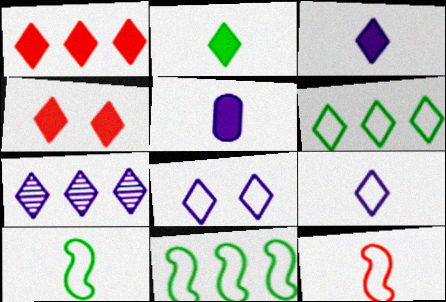[[1, 6, 7], 
[3, 7, 8]]